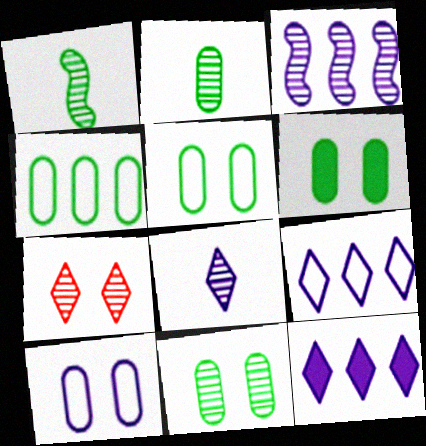[[2, 3, 7], 
[2, 4, 6], 
[5, 6, 11]]